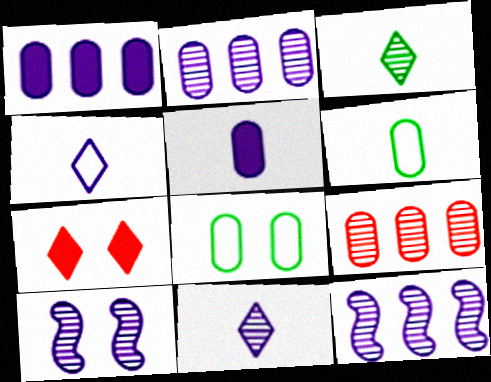[[1, 4, 10], 
[2, 10, 11], 
[3, 9, 10], 
[5, 8, 9], 
[6, 7, 12], 
[7, 8, 10]]